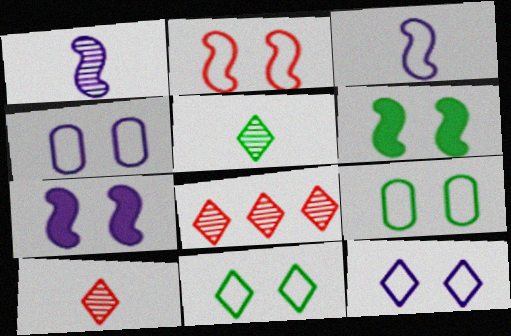[[2, 4, 11], 
[2, 9, 12]]